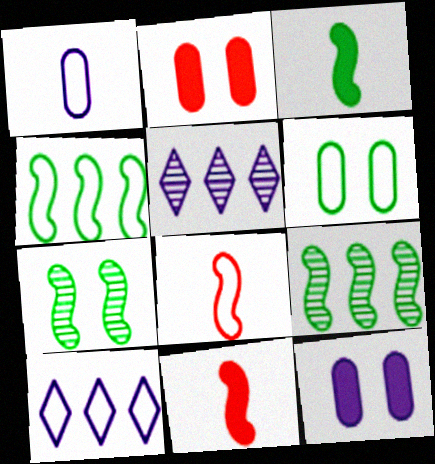[[3, 4, 7], 
[5, 6, 11], 
[6, 8, 10]]